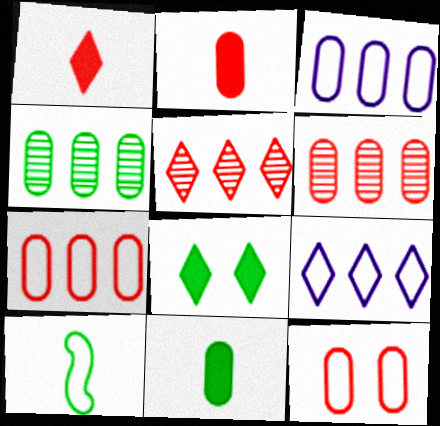[[2, 6, 12], 
[4, 8, 10], 
[9, 10, 12]]